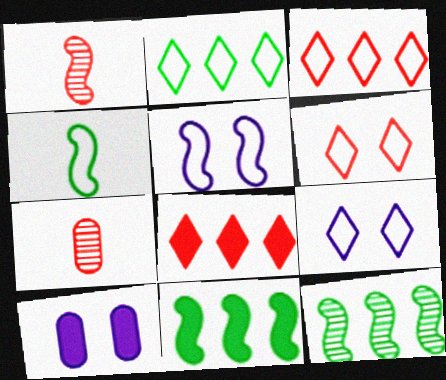[[1, 2, 10], 
[1, 5, 11], 
[7, 9, 11]]